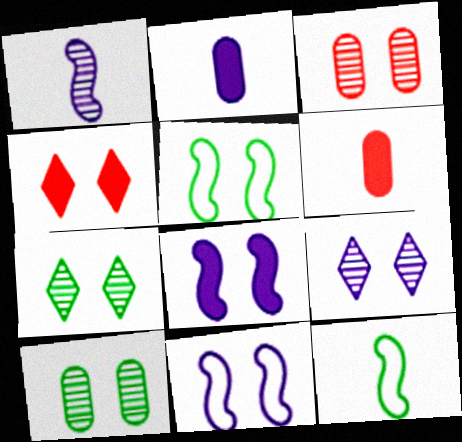[[4, 10, 11]]